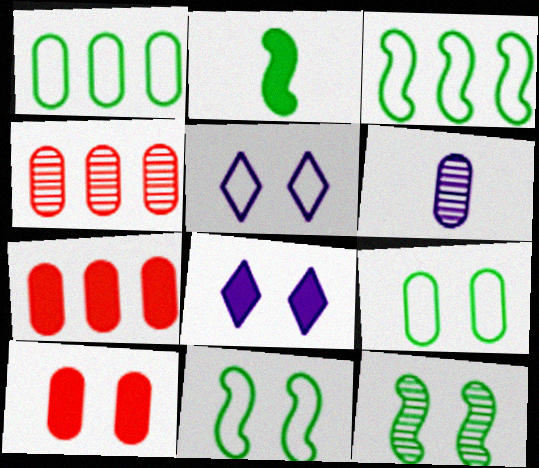[[1, 6, 10], 
[2, 3, 12], 
[2, 4, 5], 
[2, 7, 8], 
[5, 10, 12], 
[6, 7, 9]]